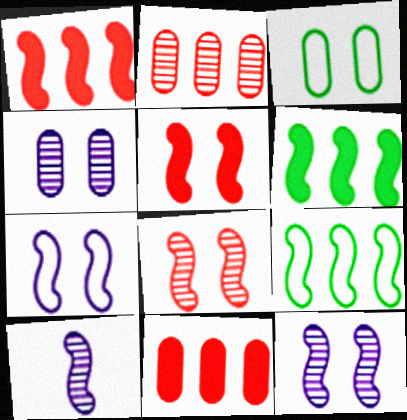[[5, 9, 10]]